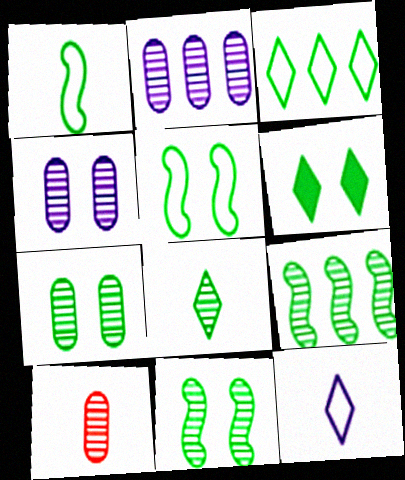[[2, 7, 10], 
[3, 6, 8], 
[5, 6, 7], 
[7, 8, 9]]